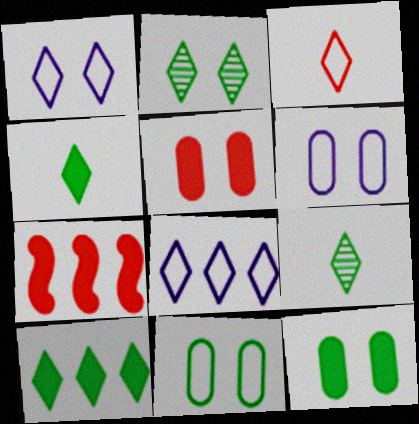[[6, 7, 9]]